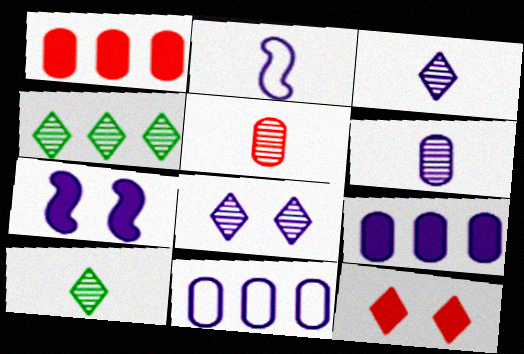[[2, 8, 9], 
[3, 7, 11]]